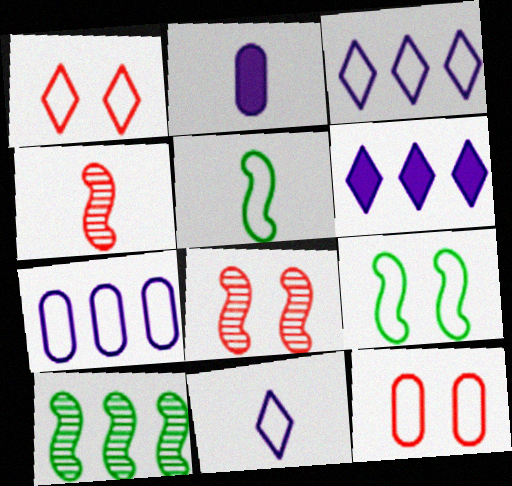[[1, 2, 10], 
[1, 5, 7], 
[3, 5, 12]]